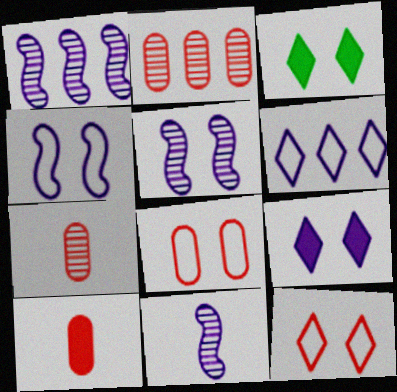[[1, 5, 11], 
[2, 8, 10], 
[3, 5, 8]]